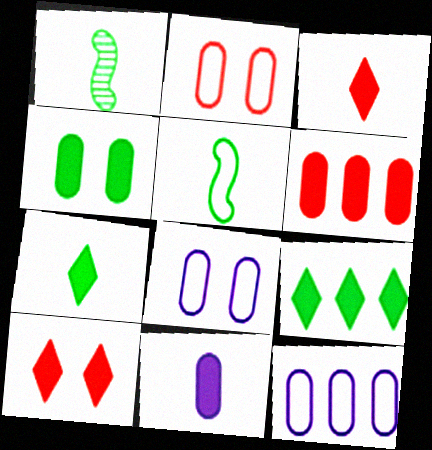[[1, 10, 12], 
[4, 6, 11]]